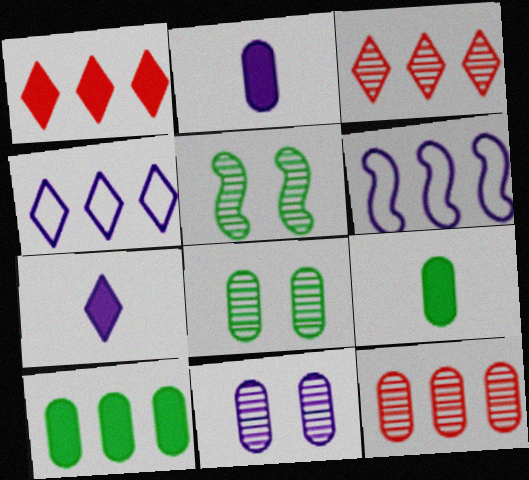[[3, 6, 10], 
[6, 7, 11]]